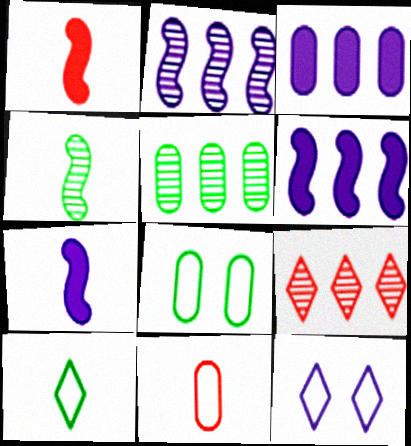[[1, 5, 12], 
[2, 5, 9], 
[7, 8, 9]]